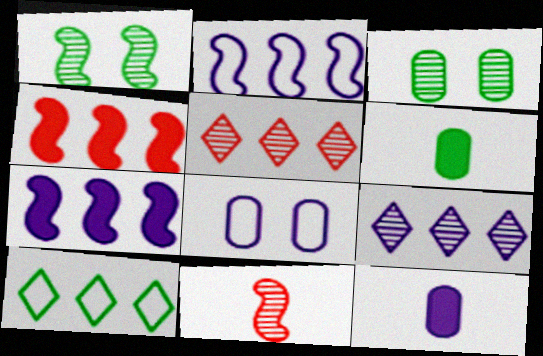[[1, 6, 10], 
[3, 9, 11]]